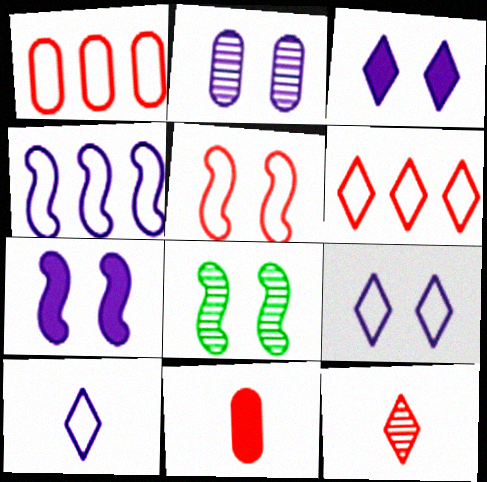[[2, 7, 9], 
[5, 7, 8]]